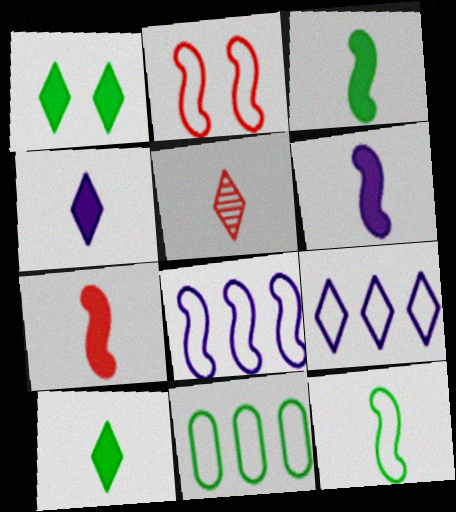[[1, 5, 9], 
[2, 8, 12], 
[3, 6, 7]]